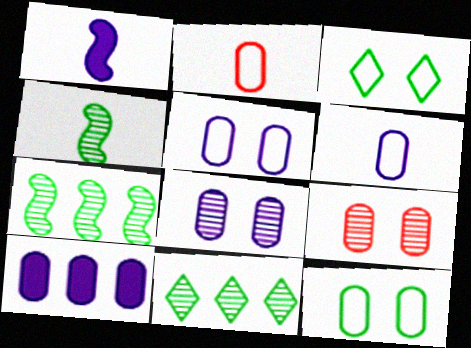[[6, 8, 10]]